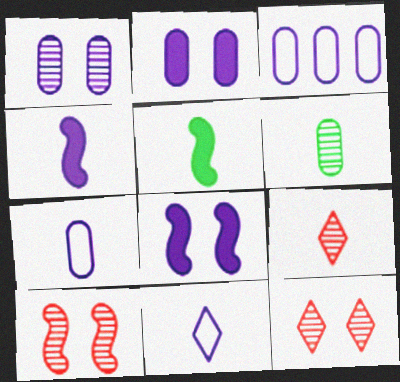[[3, 5, 12], 
[5, 7, 9]]